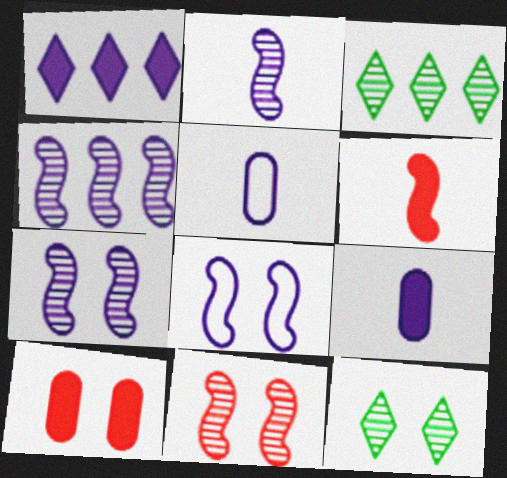[[1, 5, 7], 
[2, 4, 7], 
[8, 10, 12]]